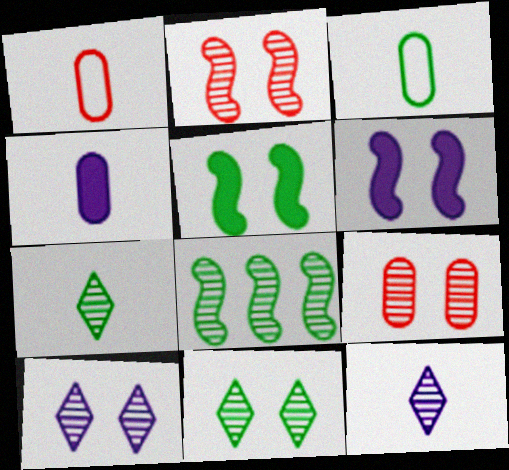[[8, 9, 12]]